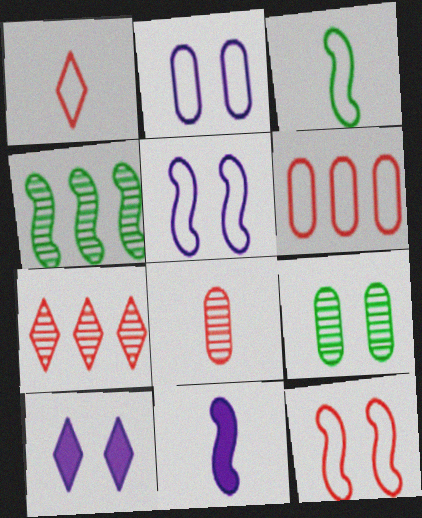[[1, 6, 12], 
[4, 11, 12], 
[9, 10, 12]]